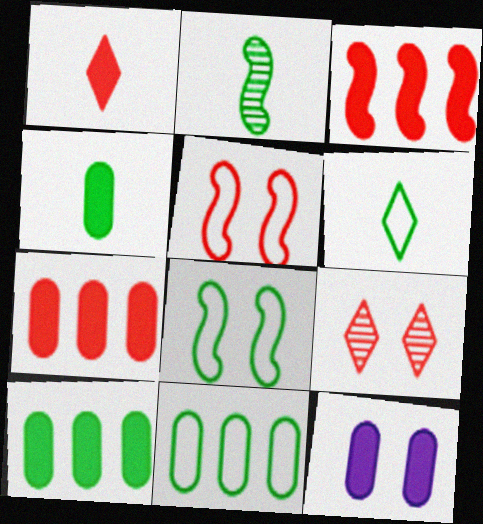[[2, 4, 6], 
[4, 7, 12], 
[6, 8, 11], 
[8, 9, 12]]